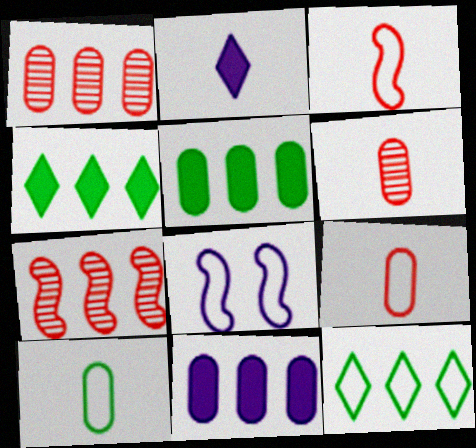[[4, 6, 8], 
[7, 11, 12], 
[8, 9, 12]]